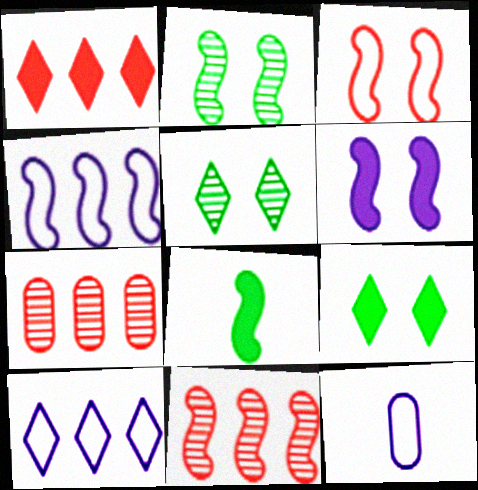[[1, 2, 12], 
[2, 3, 6], 
[9, 11, 12]]